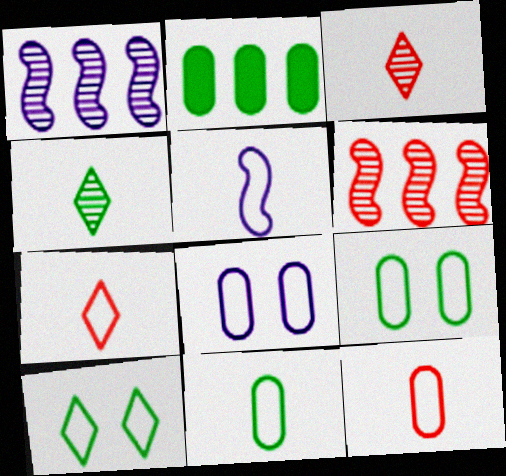[[5, 7, 11]]